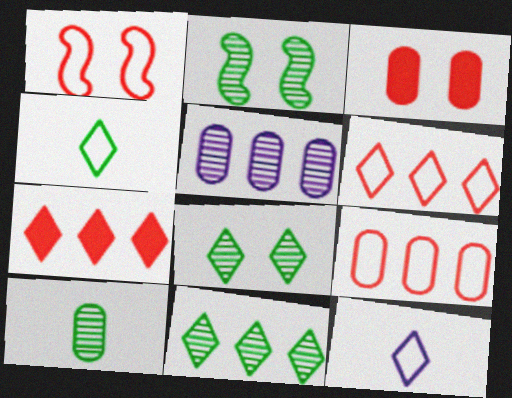[[2, 10, 11], 
[7, 8, 12]]